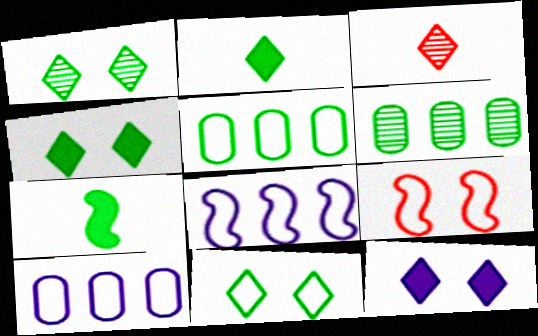[[1, 4, 11], 
[1, 5, 7], 
[6, 7, 11]]